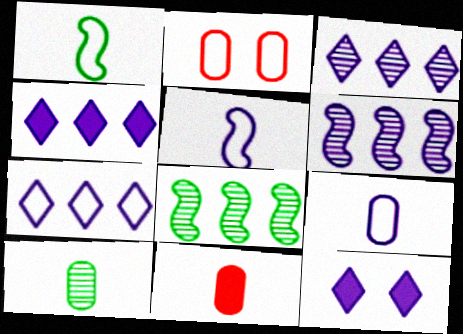[[1, 2, 7], 
[3, 4, 7], 
[6, 9, 12], 
[9, 10, 11]]